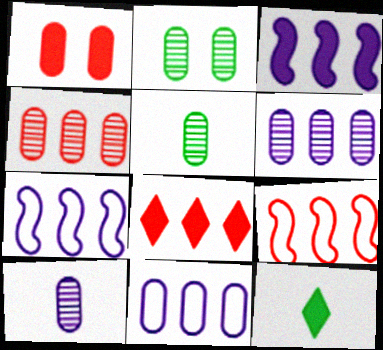[[1, 3, 12], 
[1, 5, 11], 
[2, 4, 10], 
[4, 8, 9]]